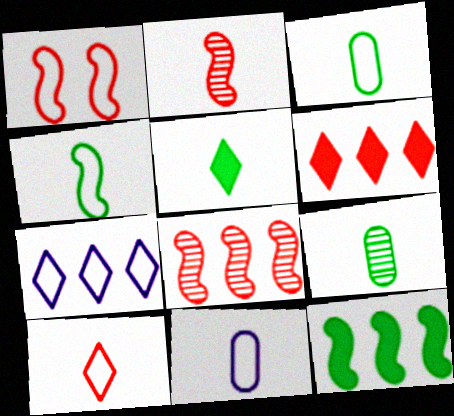[[1, 3, 7], 
[2, 5, 11], 
[4, 5, 9], 
[4, 10, 11]]